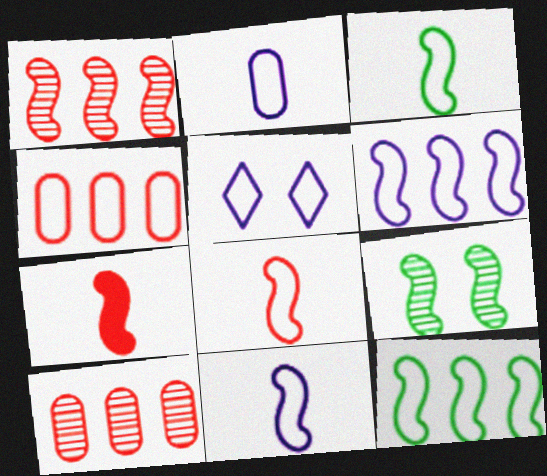[[2, 5, 6], 
[3, 4, 5], 
[3, 8, 11], 
[6, 7, 9]]